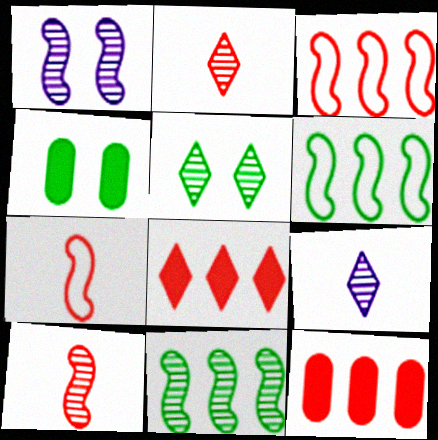[[1, 10, 11], 
[3, 4, 9]]